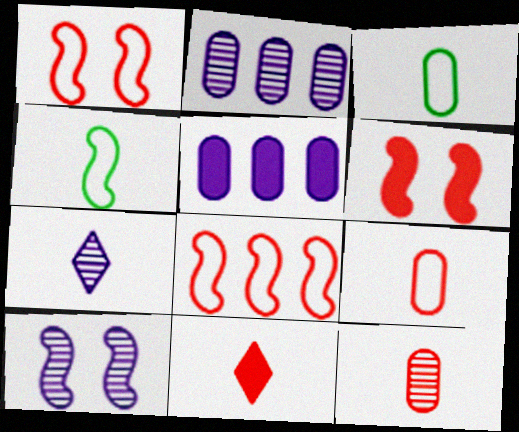[[2, 7, 10]]